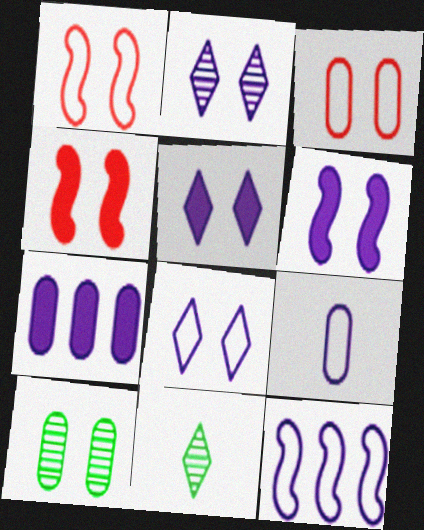[[1, 5, 10], 
[1, 7, 11], 
[2, 5, 8], 
[4, 8, 10], 
[8, 9, 12]]